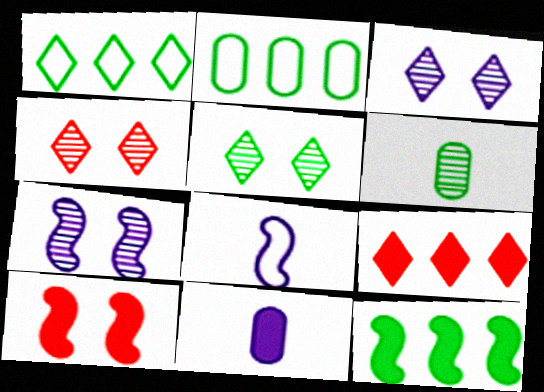[[3, 4, 5]]